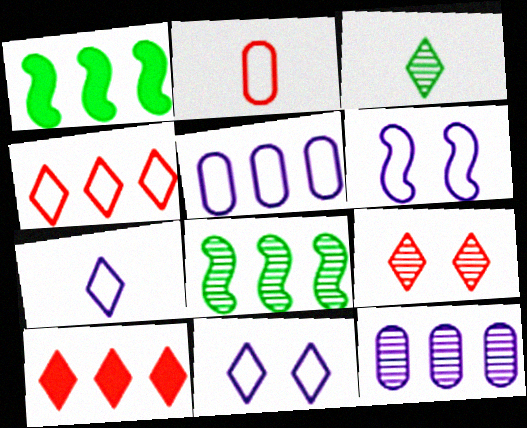[[1, 4, 12], 
[3, 10, 11], 
[5, 6, 7], 
[5, 8, 10]]